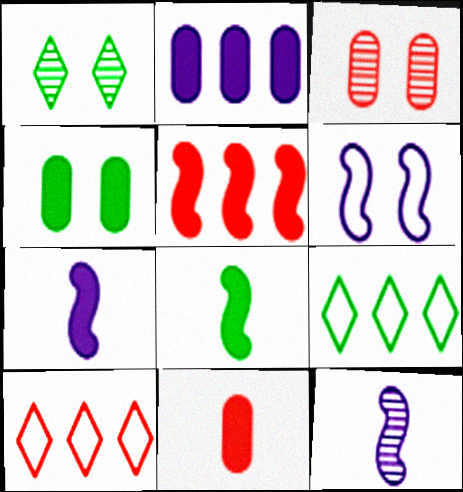[[2, 4, 11], 
[3, 7, 9], 
[4, 10, 12]]